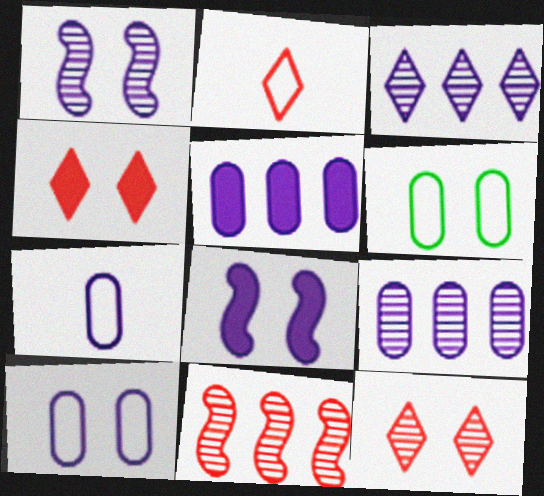[[1, 4, 6], 
[3, 7, 8], 
[6, 8, 12]]